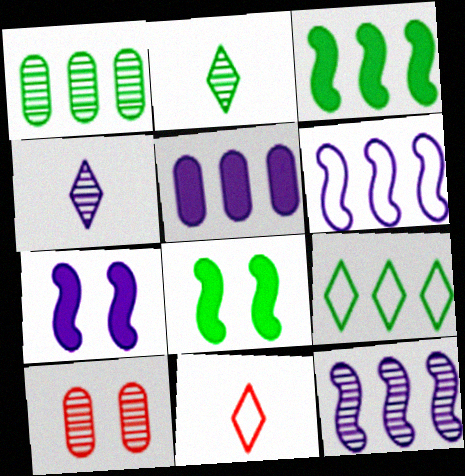[[1, 3, 9], 
[1, 7, 11], 
[2, 10, 12]]